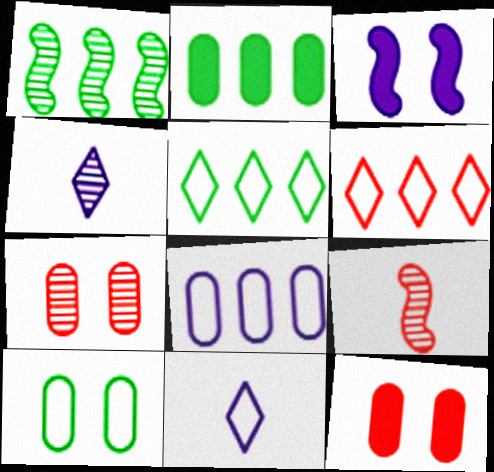[[1, 2, 5], 
[1, 4, 7], 
[1, 11, 12], 
[3, 4, 8], 
[6, 9, 12]]